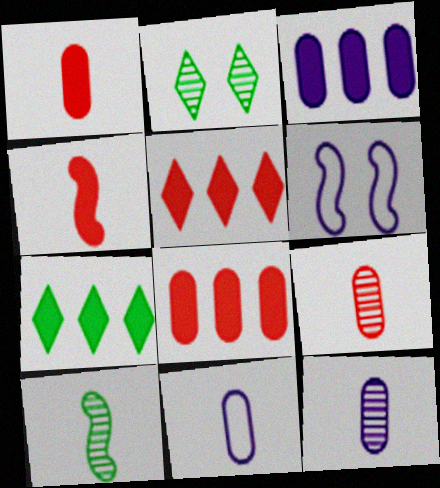[[6, 7, 9]]